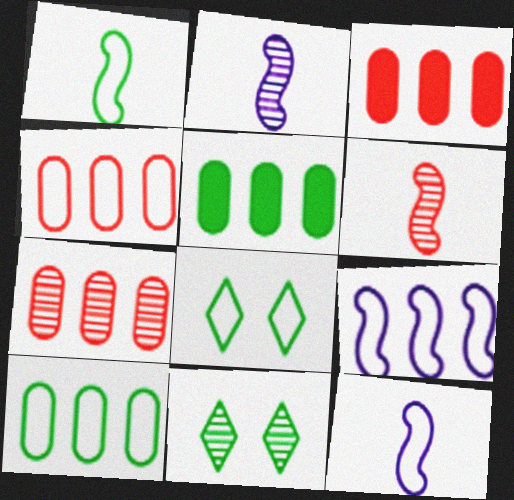[[1, 5, 11], 
[1, 8, 10], 
[2, 3, 8], 
[2, 7, 11], 
[3, 4, 7], 
[3, 11, 12], 
[4, 8, 12]]